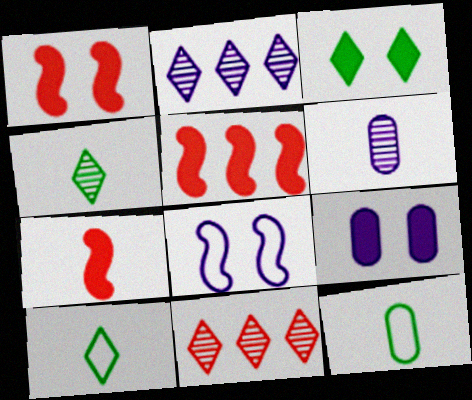[[1, 2, 12], 
[1, 3, 9], 
[1, 5, 7], 
[6, 7, 10]]